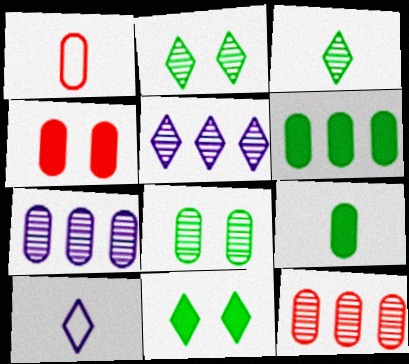[[1, 4, 12]]